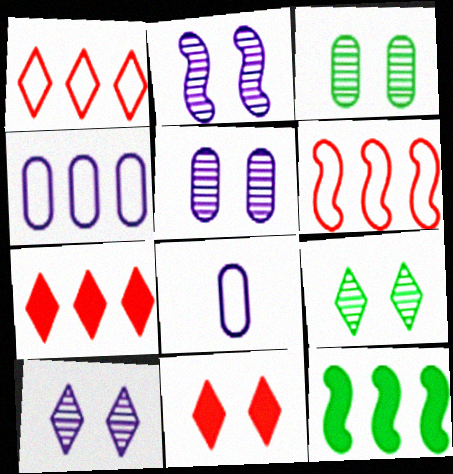[[2, 5, 10]]